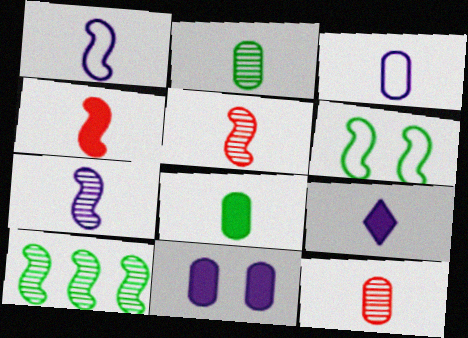[[3, 7, 9], 
[3, 8, 12], 
[4, 8, 9]]